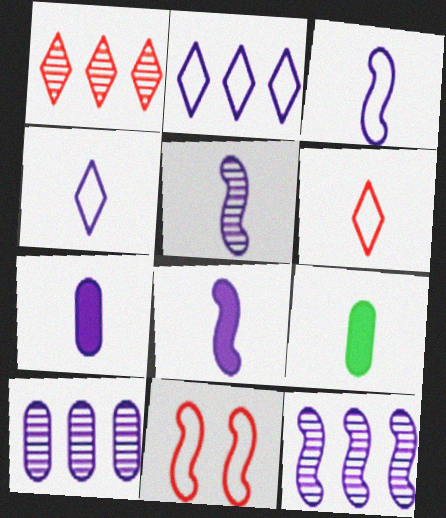[[3, 5, 8], 
[4, 5, 7], 
[5, 6, 9]]